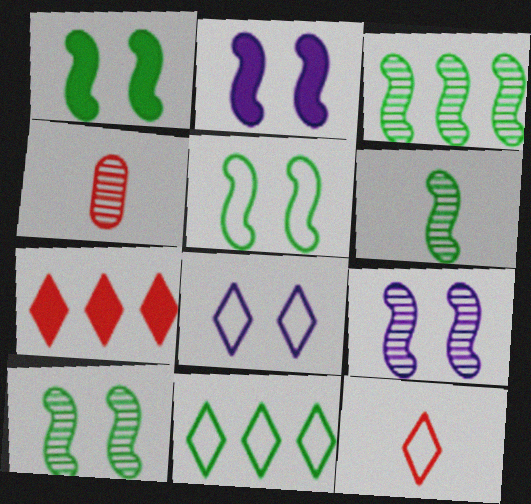[[1, 5, 10], 
[2, 4, 11], 
[3, 6, 10], 
[8, 11, 12]]